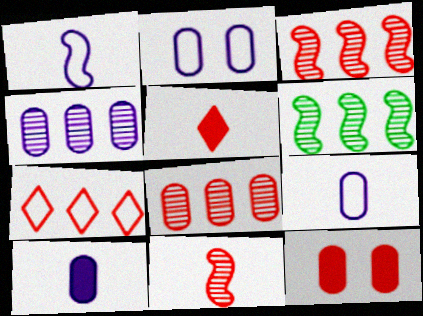[[2, 4, 10], 
[2, 5, 6], 
[7, 11, 12]]